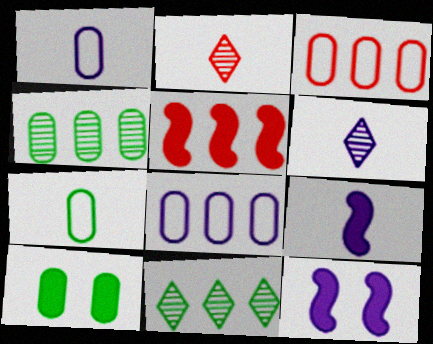[[1, 6, 9], 
[2, 7, 9], 
[4, 7, 10], 
[5, 8, 11], 
[6, 8, 12]]